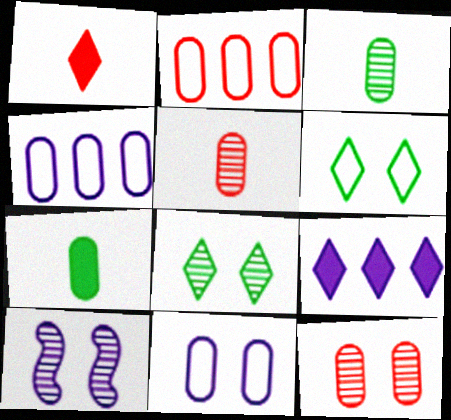[[4, 7, 12], 
[8, 10, 12]]